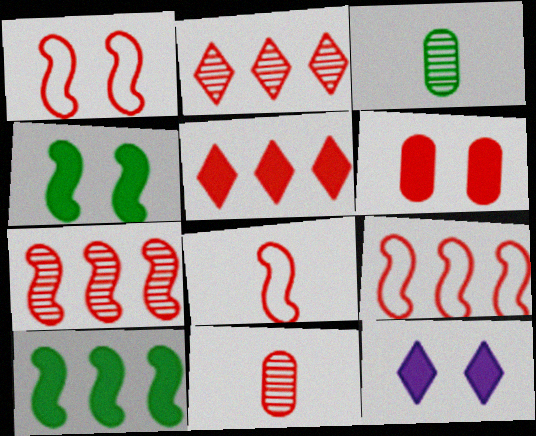[[1, 5, 11], 
[1, 8, 9], 
[2, 6, 8], 
[3, 9, 12], 
[4, 6, 12]]